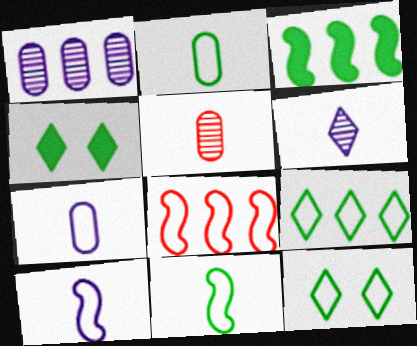[[7, 8, 12]]